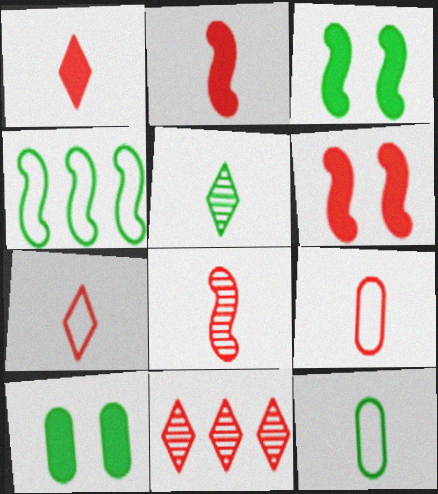[[1, 8, 9], 
[4, 5, 10], 
[6, 9, 11]]